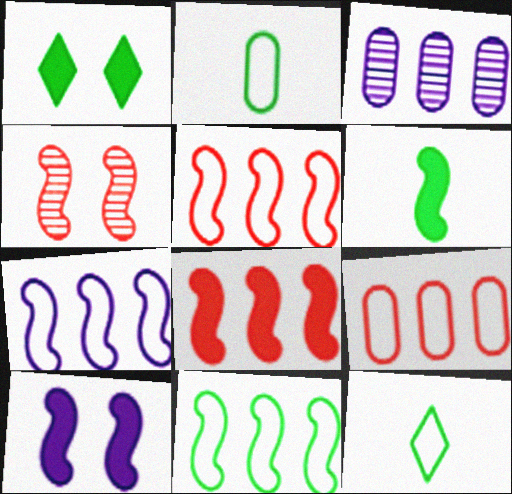[[4, 6, 7], 
[5, 7, 11], 
[6, 8, 10]]